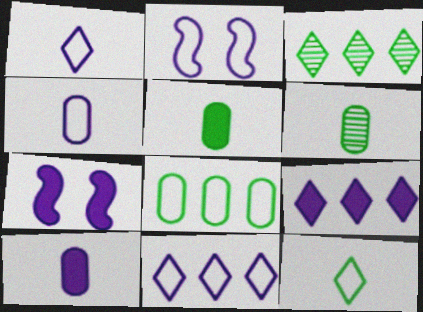[[2, 4, 11], 
[7, 9, 10]]